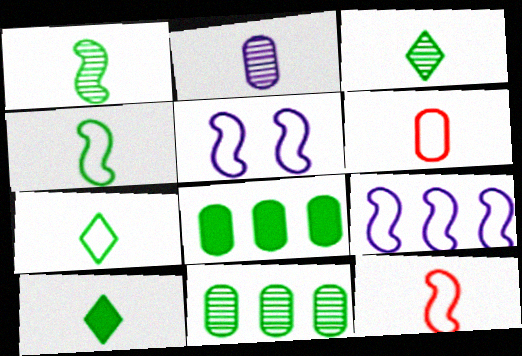[[2, 10, 12], 
[3, 7, 10]]